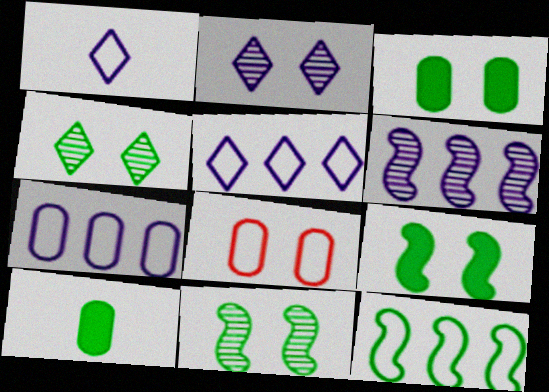[[1, 8, 12], 
[2, 8, 9], 
[4, 10, 12]]